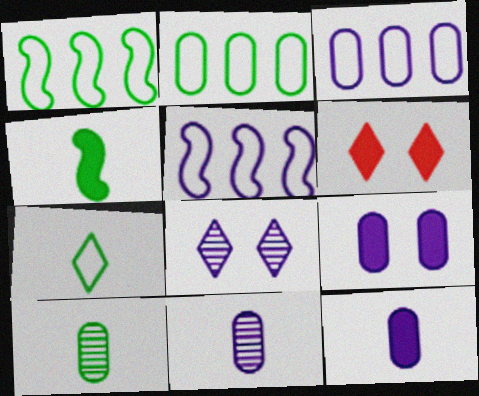[[1, 6, 11], 
[3, 9, 11], 
[4, 7, 10], 
[5, 6, 10], 
[5, 8, 12]]